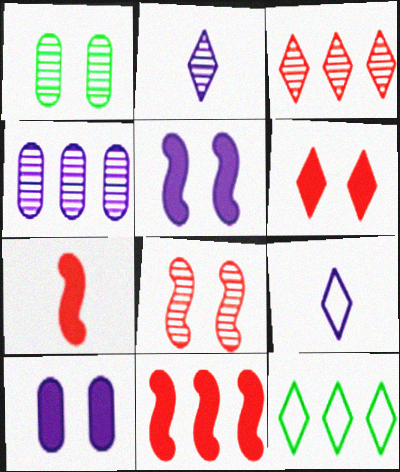[[1, 9, 11], 
[2, 6, 12], 
[4, 5, 9], 
[4, 11, 12]]